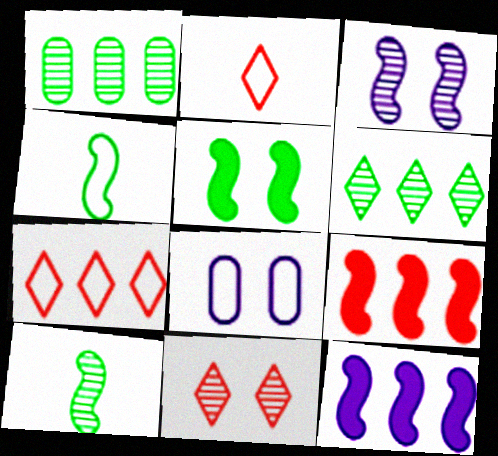[[1, 7, 12], 
[3, 4, 9], 
[4, 7, 8], 
[5, 8, 11]]